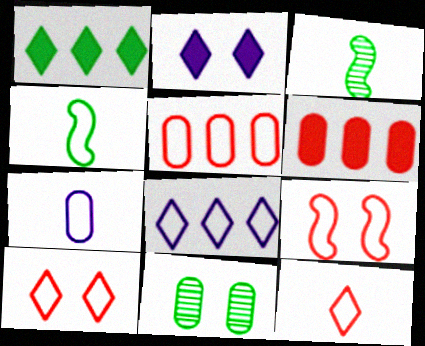[[1, 4, 11], 
[2, 3, 5], 
[2, 9, 11], 
[4, 7, 12], 
[5, 9, 12], 
[6, 7, 11]]